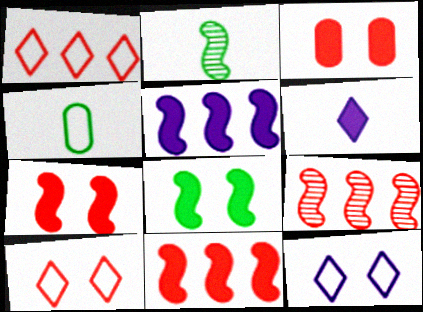[]